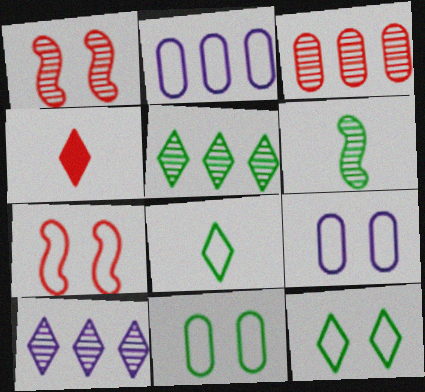[[2, 7, 8], 
[3, 4, 7], 
[4, 10, 12], 
[7, 9, 12]]